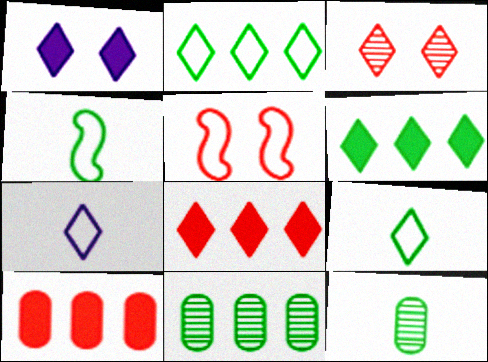[[3, 6, 7]]